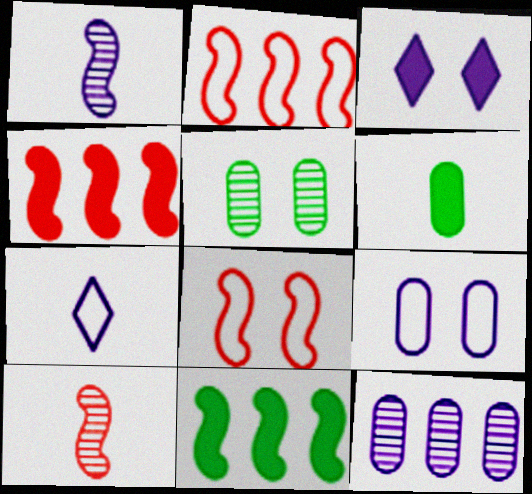[[1, 8, 11], 
[3, 4, 6], 
[3, 5, 8], 
[4, 5, 7], 
[4, 8, 10], 
[6, 7, 10]]